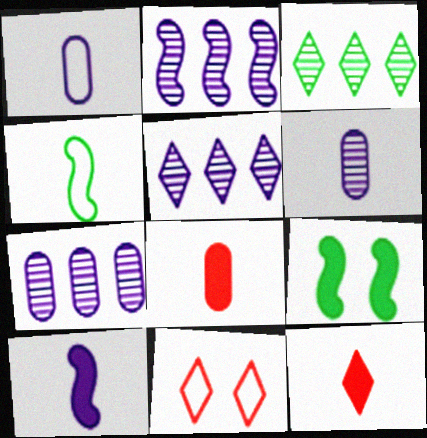[[2, 5, 7], 
[4, 6, 12]]